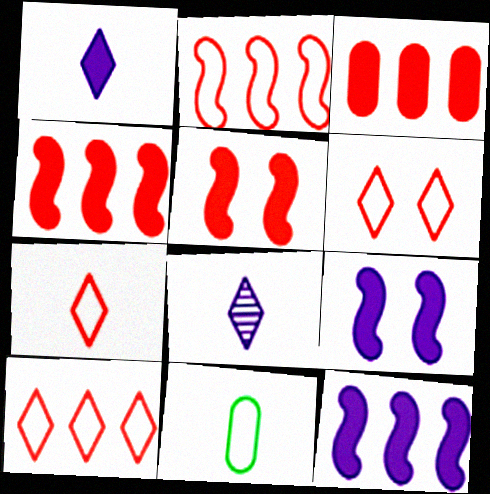[[6, 7, 10]]